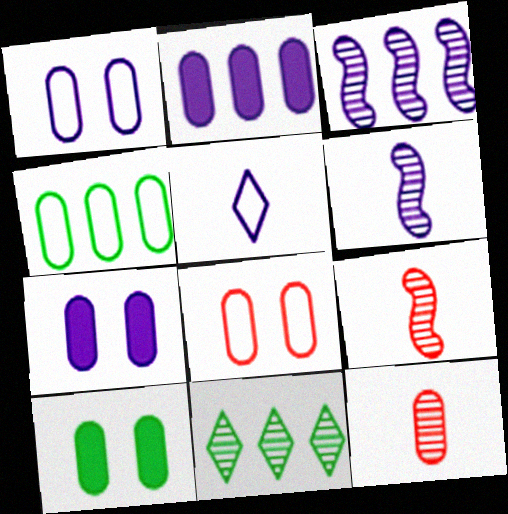[[3, 5, 7], 
[4, 7, 12]]